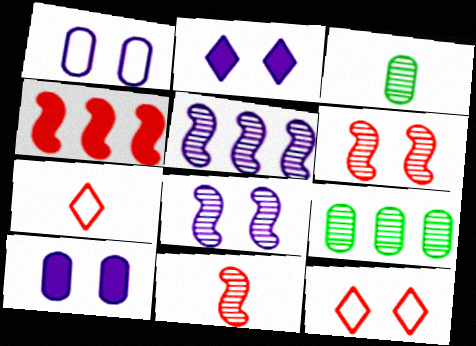[[1, 2, 8]]